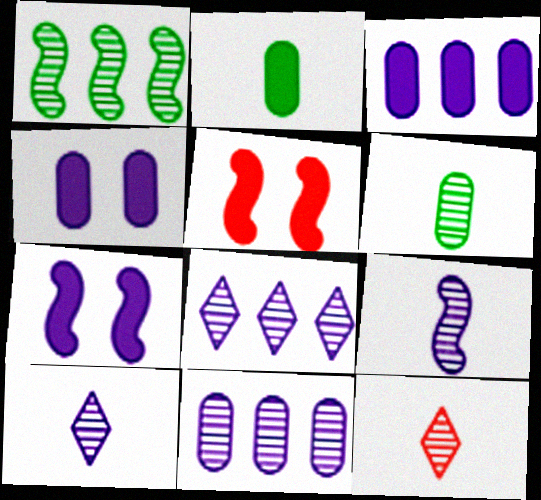[[6, 9, 12]]